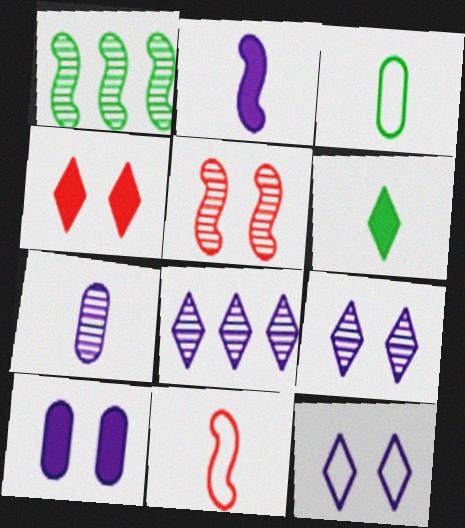[[6, 7, 11]]